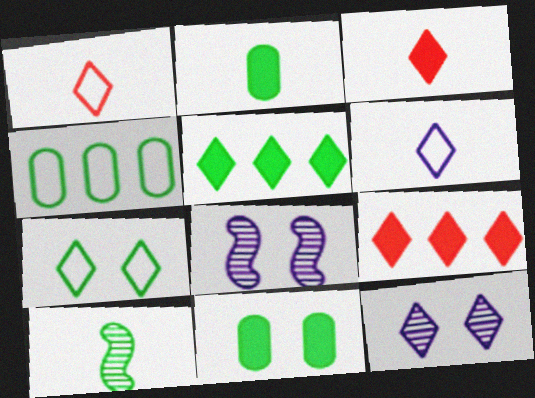[[1, 5, 12], 
[3, 4, 8]]